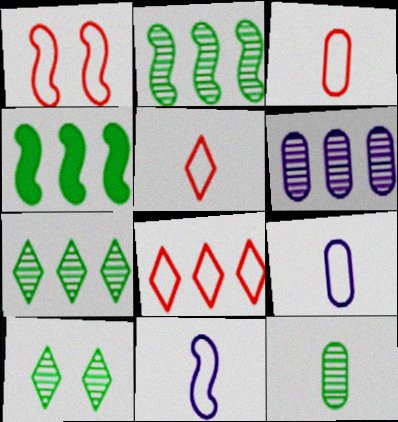[[1, 3, 8], 
[2, 10, 12], 
[4, 6, 8]]